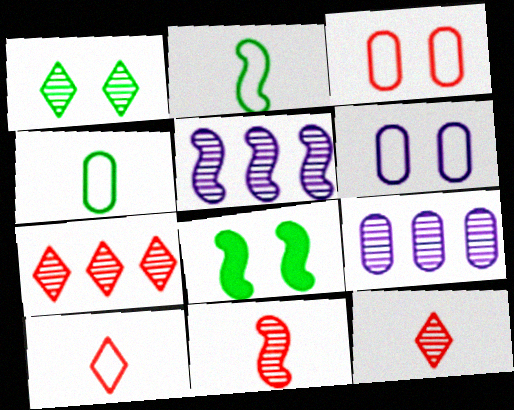[[1, 9, 11], 
[8, 9, 10]]